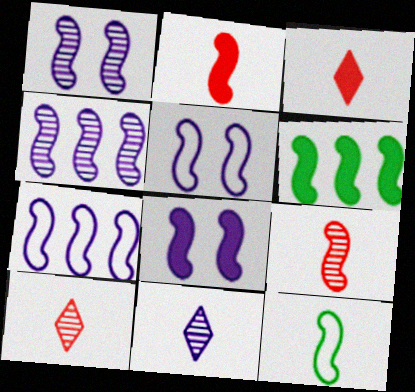[[1, 5, 8], 
[2, 6, 8], 
[5, 6, 9]]